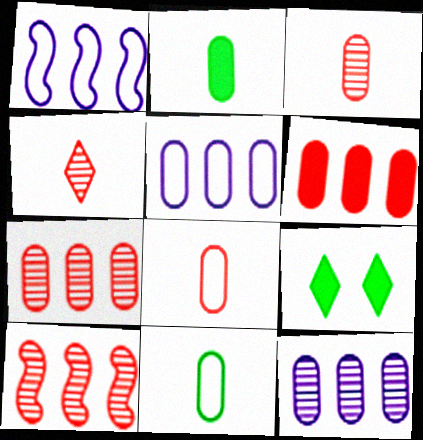[[1, 3, 9]]